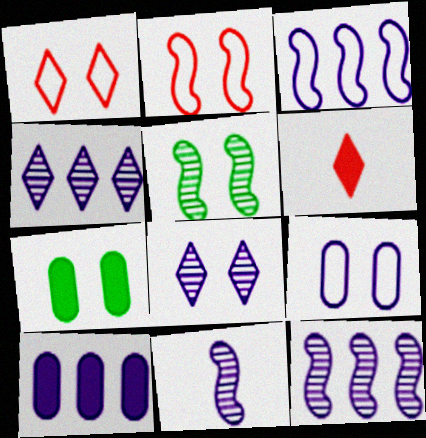[[2, 7, 8], 
[3, 4, 10]]